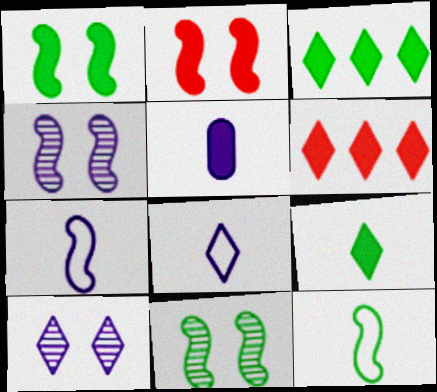[[1, 5, 6], 
[2, 3, 5]]